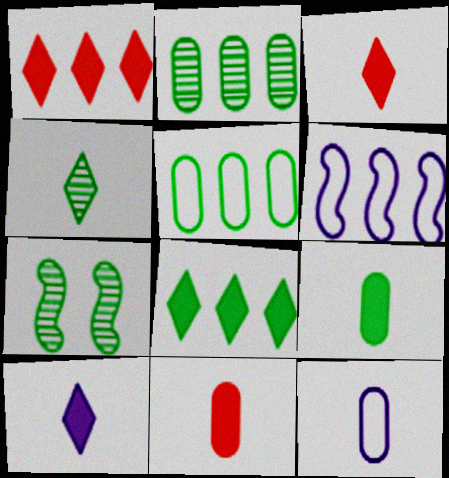[[1, 2, 6], 
[1, 7, 12], 
[2, 4, 7]]